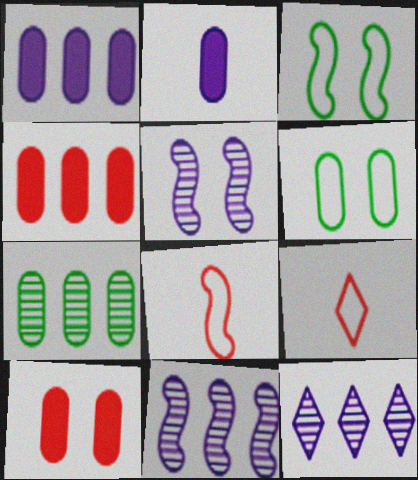[]